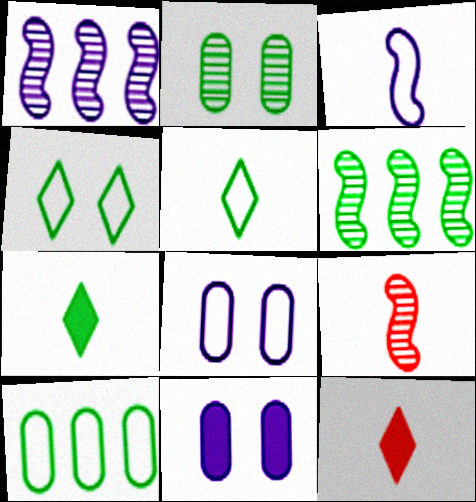[[6, 8, 12]]